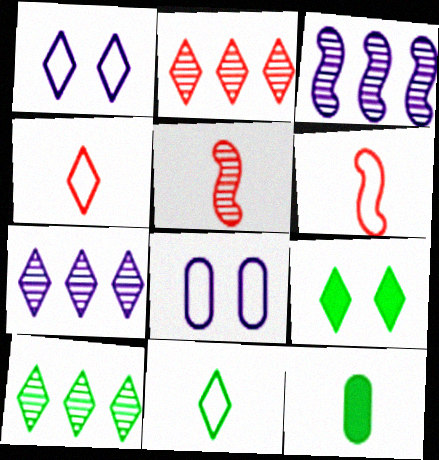[[2, 7, 10], 
[4, 7, 9], 
[9, 10, 11]]